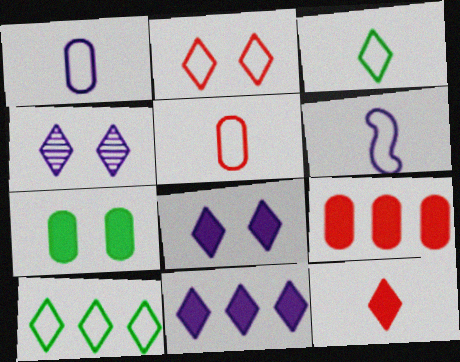[[3, 5, 6], 
[4, 10, 12]]